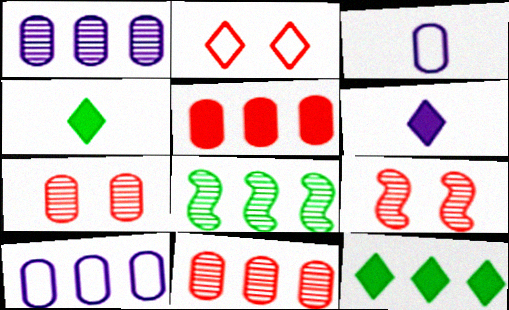[[3, 9, 12], 
[4, 9, 10]]